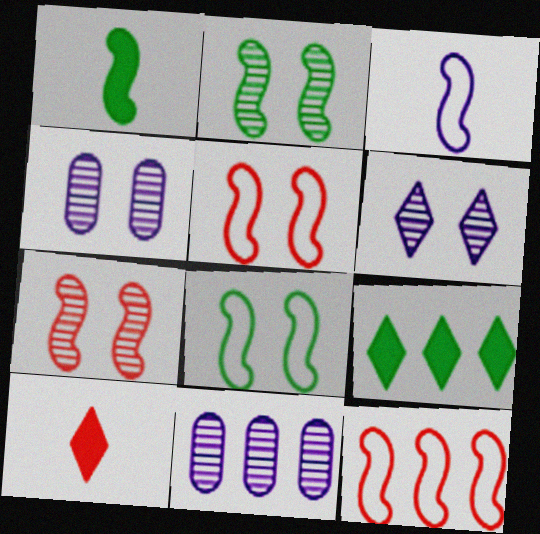[[3, 8, 12], 
[8, 10, 11], 
[9, 11, 12]]